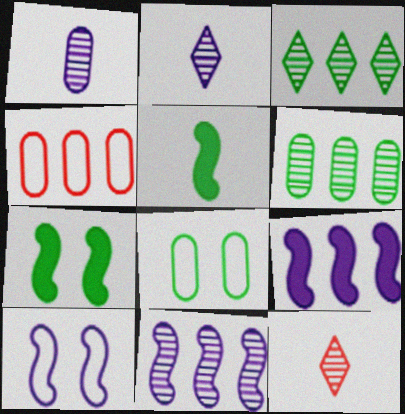[[2, 4, 7], 
[3, 4, 9], 
[3, 5, 8], 
[8, 9, 12]]